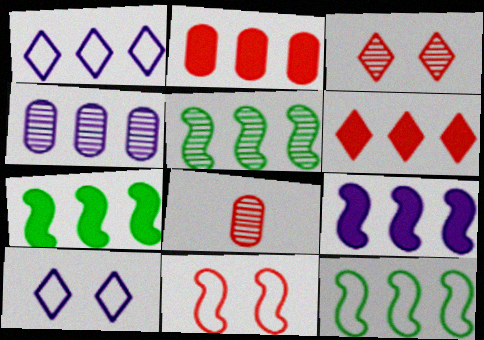[[1, 2, 5], 
[1, 4, 9], 
[4, 6, 12], 
[5, 7, 12], 
[6, 8, 11], 
[7, 8, 10]]